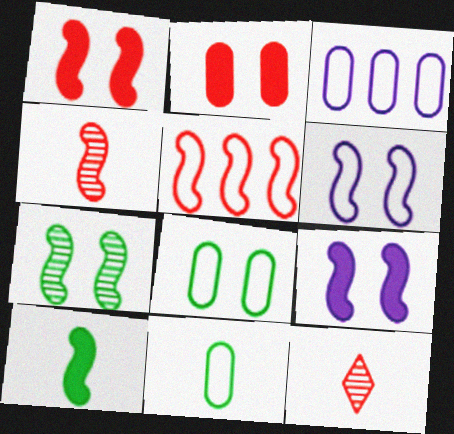[[1, 4, 5], 
[1, 6, 7], 
[2, 5, 12]]